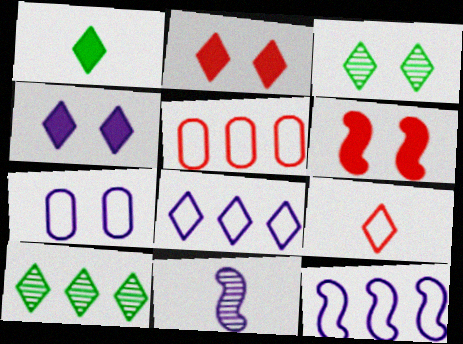[[3, 6, 7], 
[4, 9, 10]]